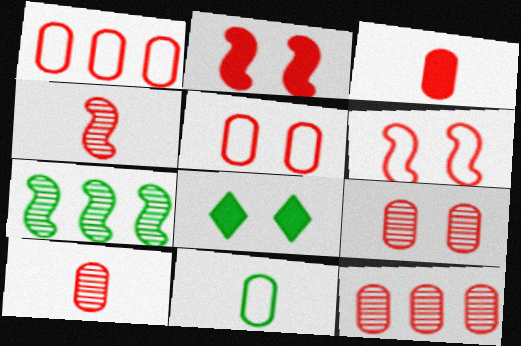[[1, 3, 9], 
[3, 5, 12], 
[7, 8, 11], 
[9, 10, 12]]